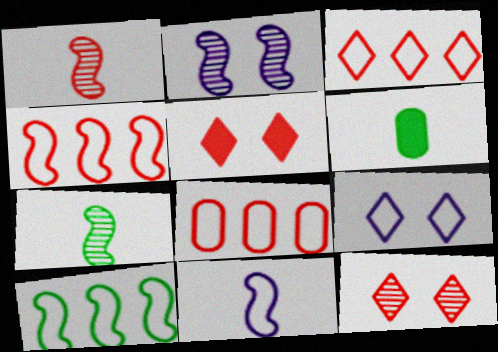[[1, 5, 8], 
[2, 3, 6], 
[3, 4, 8]]